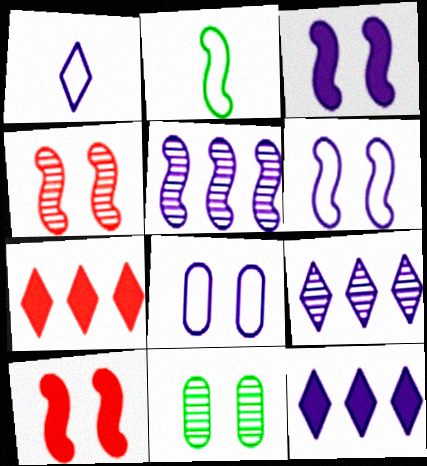[[2, 5, 10]]